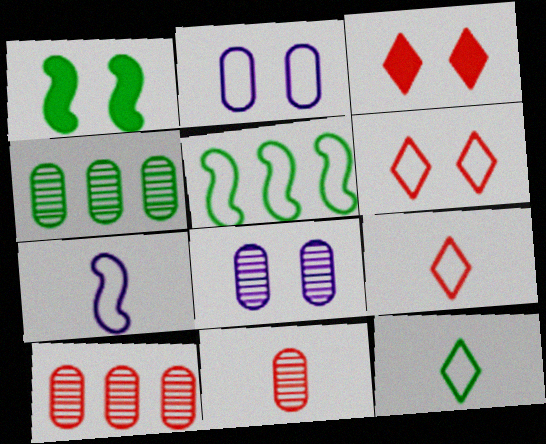[[1, 4, 12], 
[1, 6, 8], 
[2, 5, 9], 
[3, 4, 7], 
[4, 8, 11]]